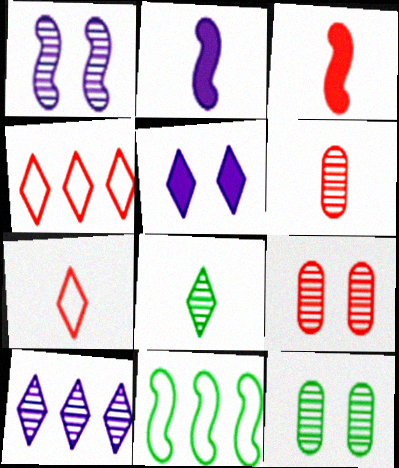[[1, 3, 11], 
[2, 4, 12], 
[3, 4, 9], 
[3, 6, 7], 
[4, 5, 8], 
[5, 6, 11]]